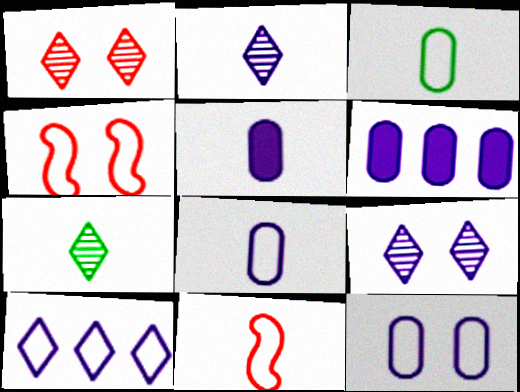[[3, 4, 10], 
[4, 6, 7], 
[5, 7, 11]]